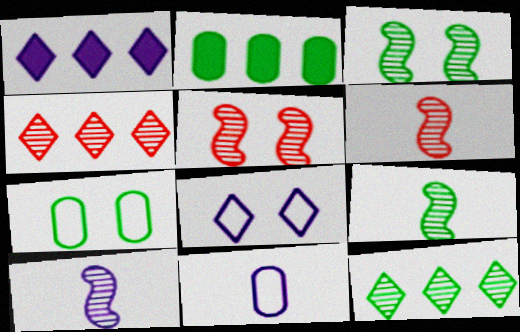[[1, 6, 7], 
[2, 6, 8], 
[6, 9, 10]]